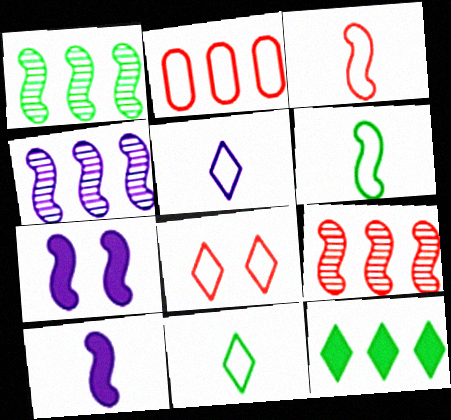[[1, 3, 7], 
[1, 4, 9], 
[2, 3, 8], 
[2, 4, 12], 
[6, 7, 9]]